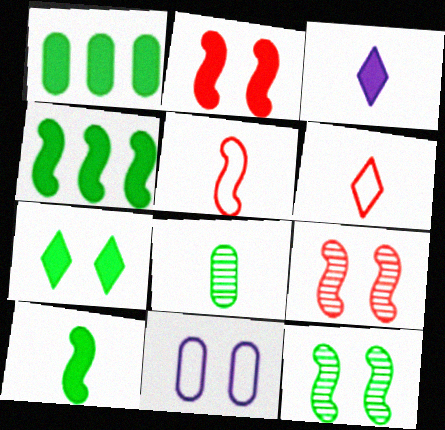[[1, 2, 3], 
[1, 7, 10], 
[3, 5, 8], 
[7, 9, 11]]